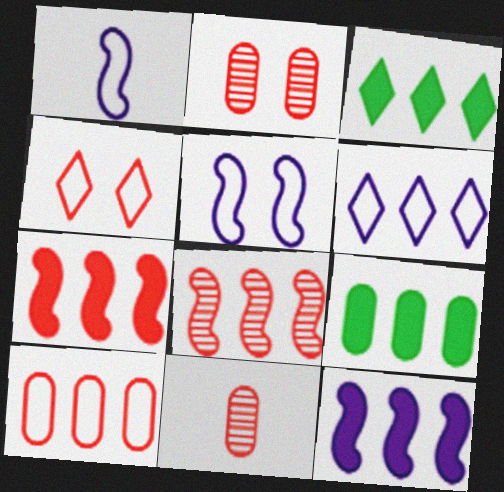[[1, 2, 3], 
[3, 5, 11], 
[4, 7, 11], 
[6, 8, 9]]